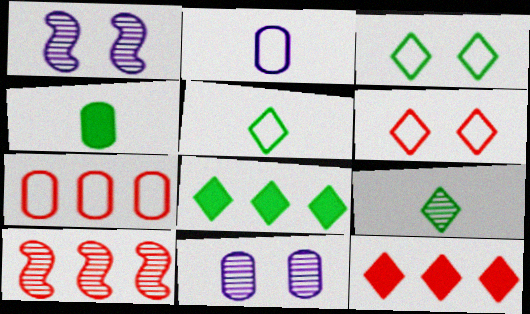[[3, 8, 9], 
[4, 7, 11], 
[7, 10, 12], 
[9, 10, 11]]